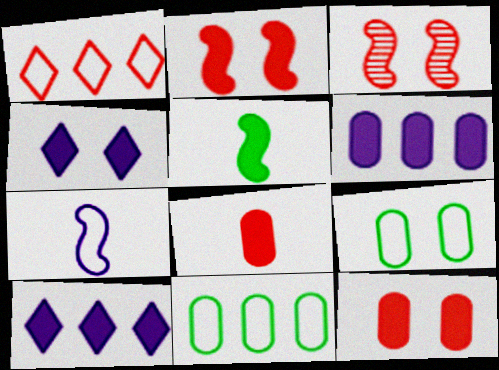[[1, 3, 8], 
[1, 7, 9], 
[3, 4, 9], 
[5, 10, 12]]